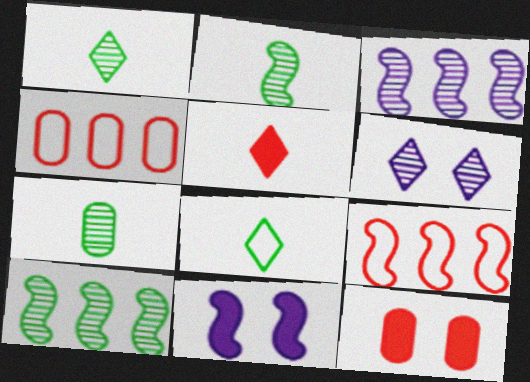[[1, 2, 7], 
[1, 4, 11], 
[2, 9, 11], 
[3, 8, 12]]